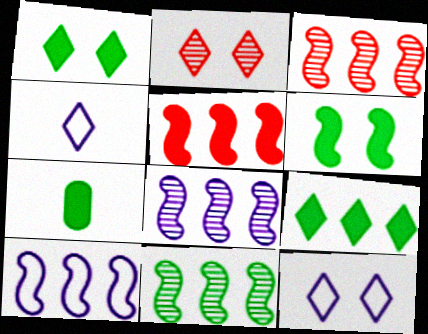[[1, 2, 12], 
[2, 4, 9], 
[2, 7, 10], 
[3, 7, 12], 
[3, 8, 11], 
[5, 10, 11], 
[6, 7, 9]]